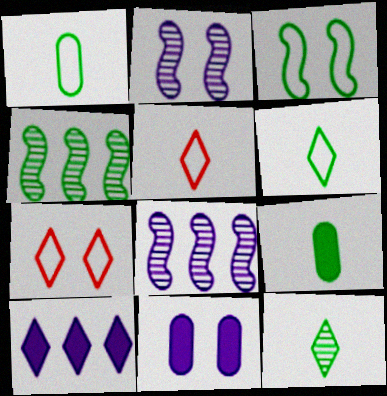[[4, 5, 11], 
[7, 8, 9], 
[7, 10, 12]]